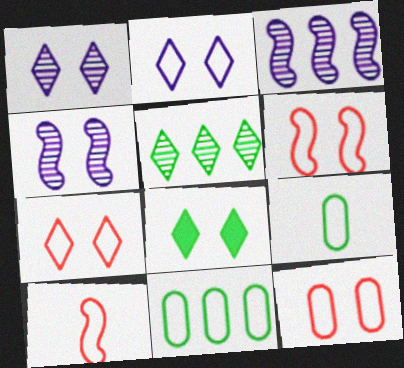[[1, 7, 8], 
[2, 10, 11], 
[4, 8, 12], 
[6, 7, 12]]